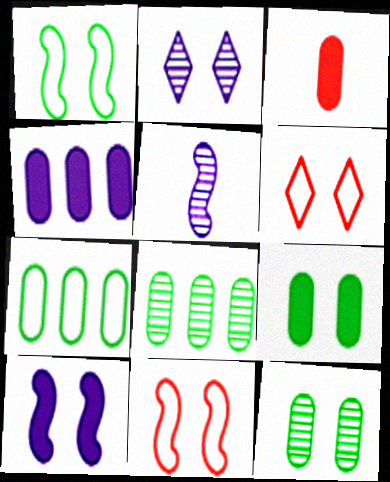[[2, 9, 11], 
[3, 4, 9], 
[6, 10, 12]]